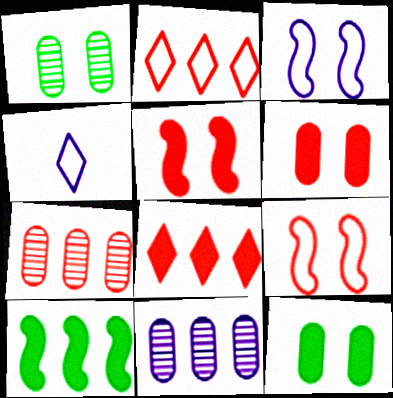[[2, 10, 11]]